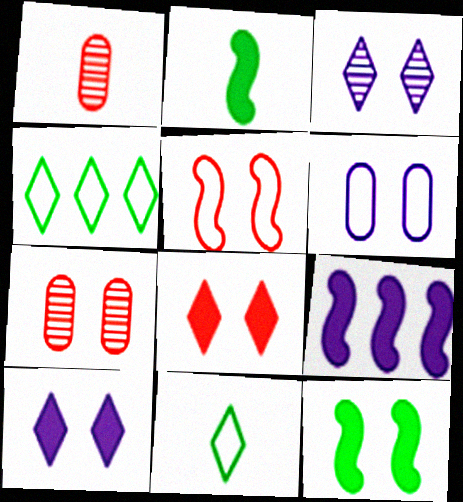[[5, 7, 8], 
[7, 9, 11]]